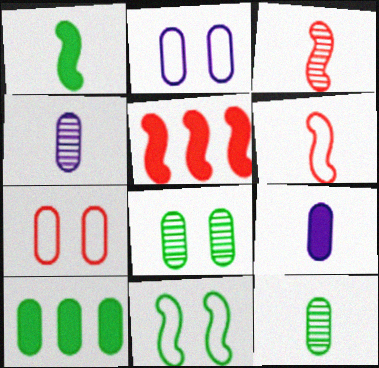[[4, 7, 10]]